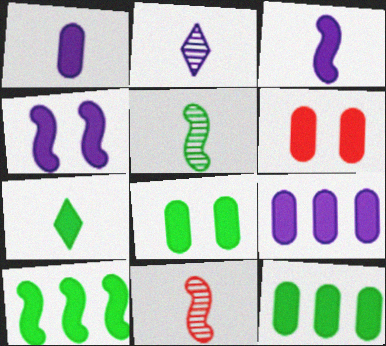[[1, 6, 12], 
[7, 8, 10]]